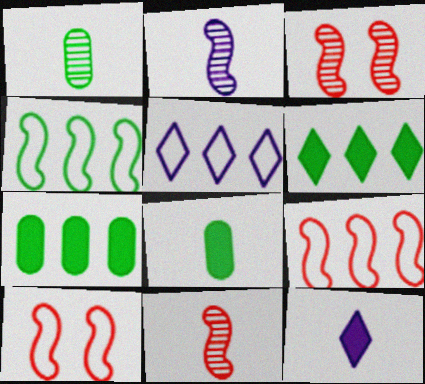[[3, 5, 8]]